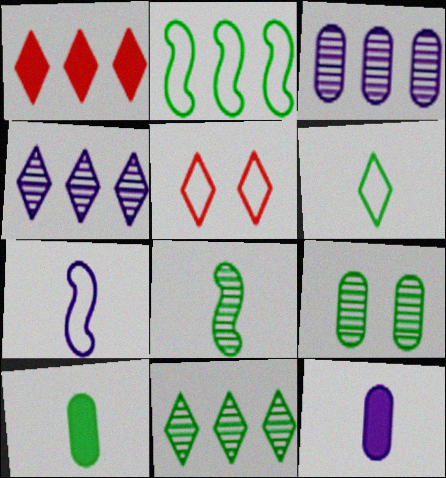[[1, 2, 3], 
[1, 7, 9], 
[6, 8, 10], 
[8, 9, 11]]